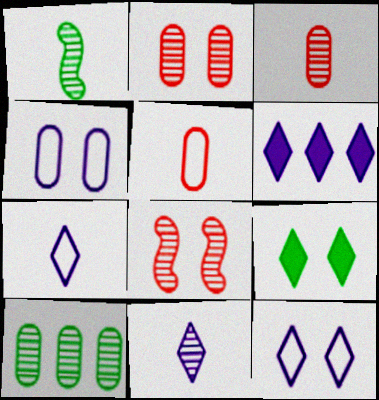[[1, 3, 11], 
[4, 8, 9], 
[6, 11, 12], 
[8, 10, 11]]